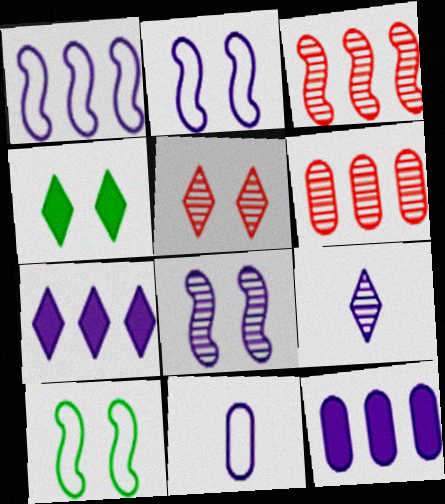[[2, 9, 12], 
[3, 4, 11], 
[7, 8, 11]]